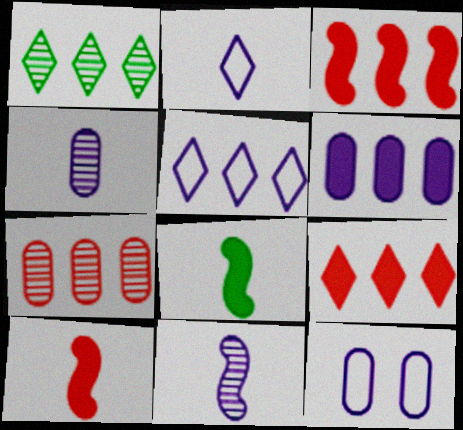[[1, 5, 9], 
[1, 10, 12], 
[4, 6, 12]]